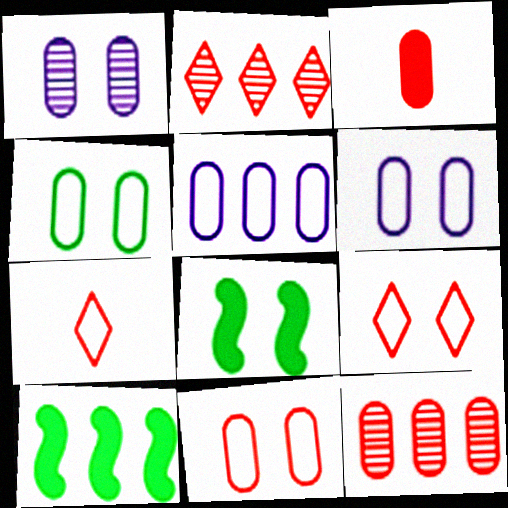[[1, 7, 10], 
[1, 8, 9], 
[2, 5, 10], 
[3, 11, 12], 
[4, 6, 11]]